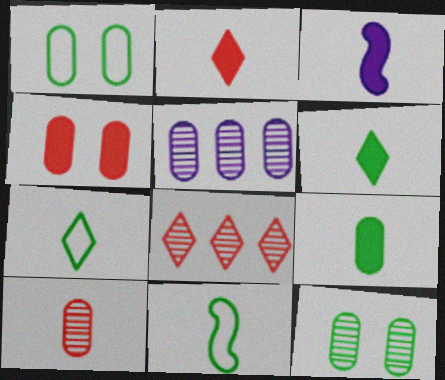[[1, 3, 8], 
[2, 3, 9], 
[3, 7, 10], 
[5, 10, 12]]